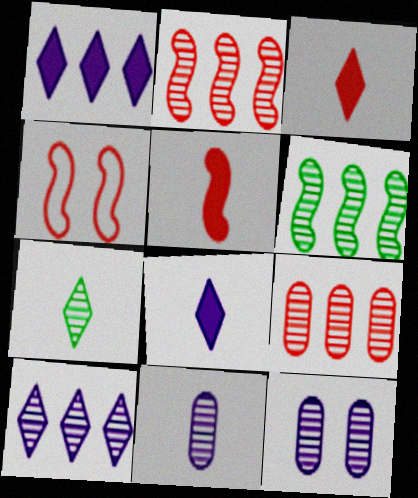[[2, 4, 5], 
[2, 7, 12], 
[3, 4, 9], 
[6, 9, 10]]